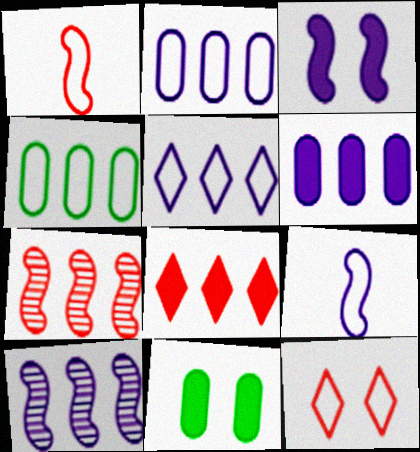[[3, 9, 10], 
[4, 8, 10], 
[4, 9, 12], 
[5, 6, 10]]